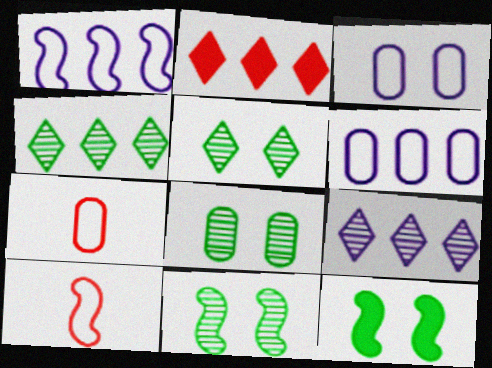[[5, 8, 11], 
[7, 9, 12]]